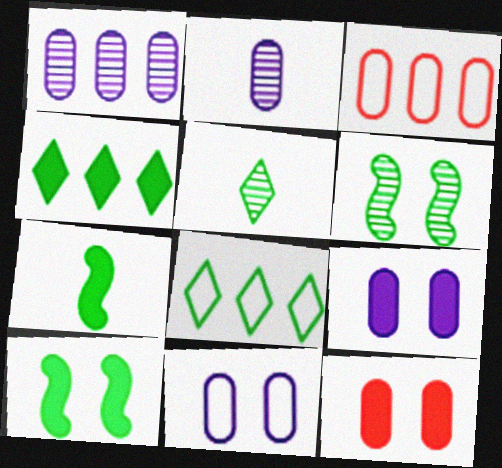[]